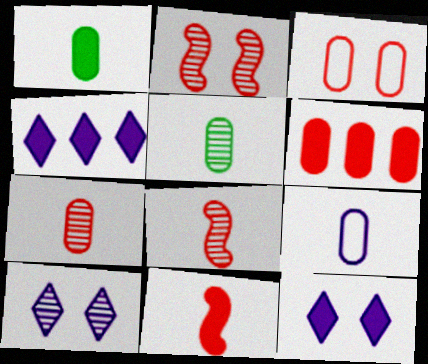[[1, 7, 9], 
[3, 6, 7]]